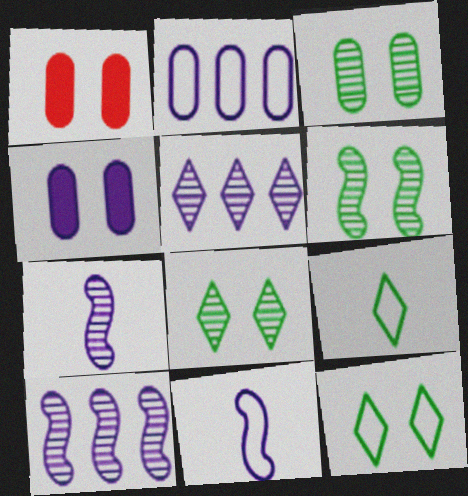[[1, 9, 10], 
[3, 6, 8], 
[4, 5, 11]]